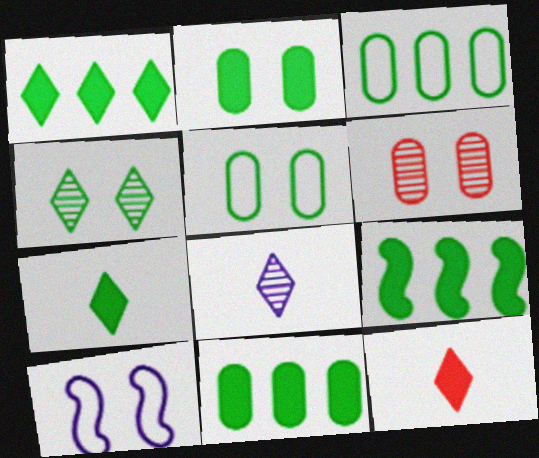[[1, 9, 11], 
[2, 7, 9]]